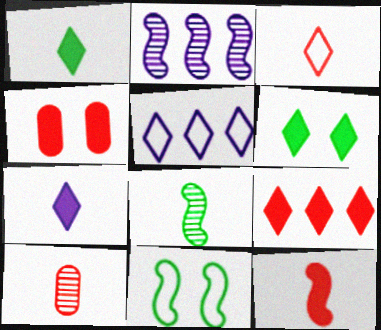[[2, 11, 12], 
[3, 10, 12], 
[4, 5, 8], 
[4, 9, 12], 
[6, 7, 9]]